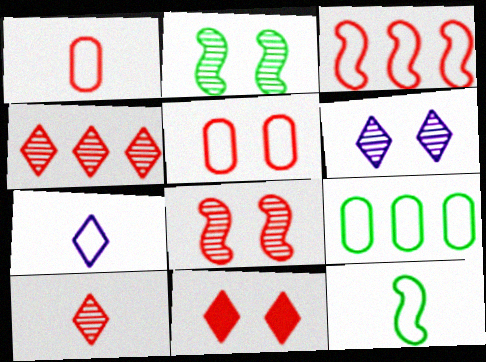[[1, 7, 12], 
[5, 8, 11]]